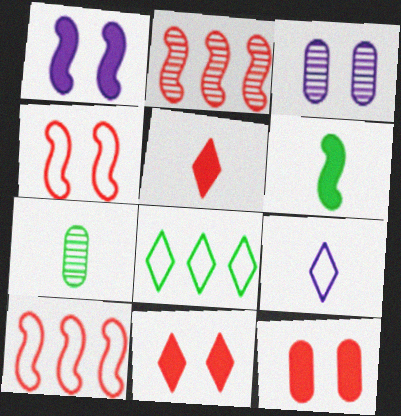[]